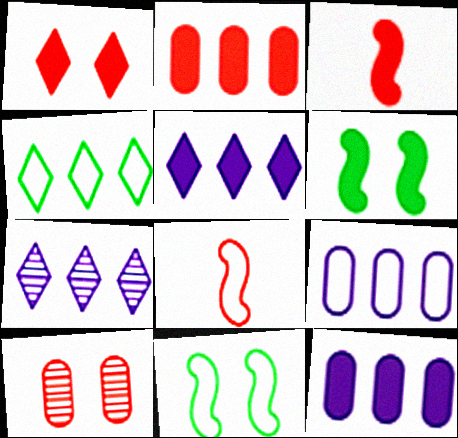[[1, 2, 3]]